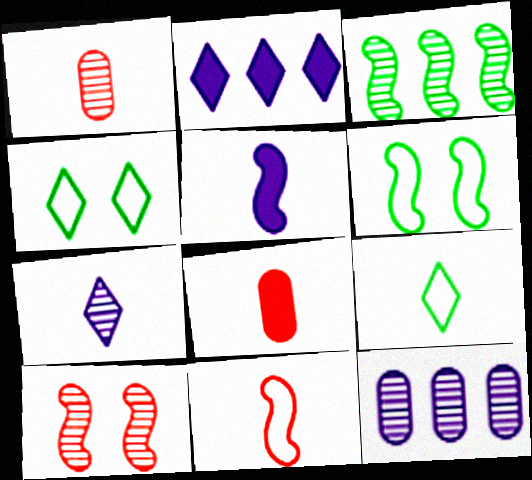[[1, 2, 6], 
[1, 5, 9]]